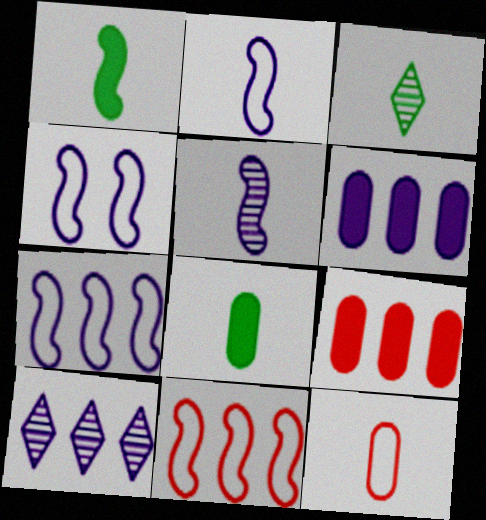[[2, 4, 7], 
[3, 4, 9], 
[6, 7, 10]]